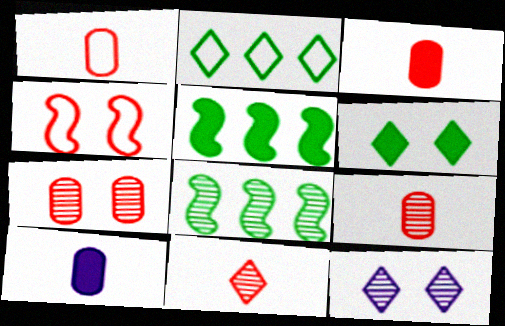[[1, 3, 9], 
[1, 5, 12], 
[8, 9, 12]]